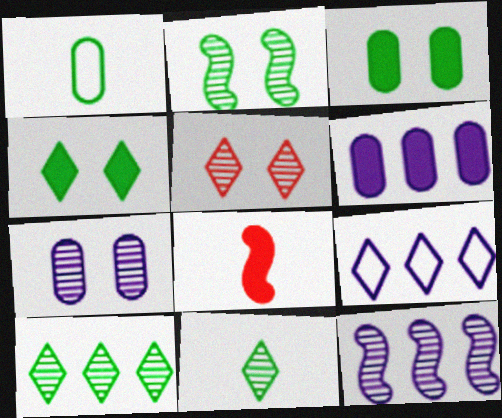[[2, 5, 7], 
[4, 6, 8], 
[6, 9, 12]]